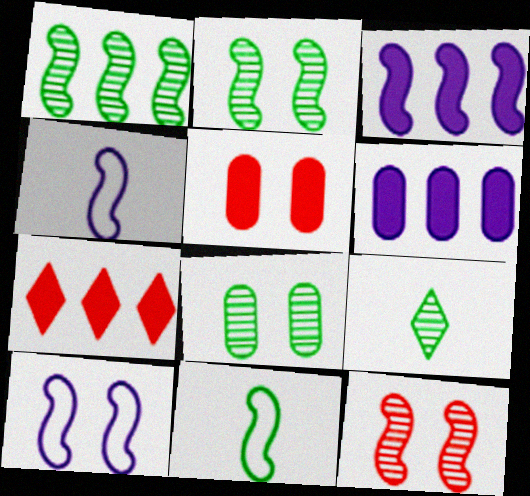[[1, 8, 9], 
[3, 11, 12], 
[4, 7, 8]]